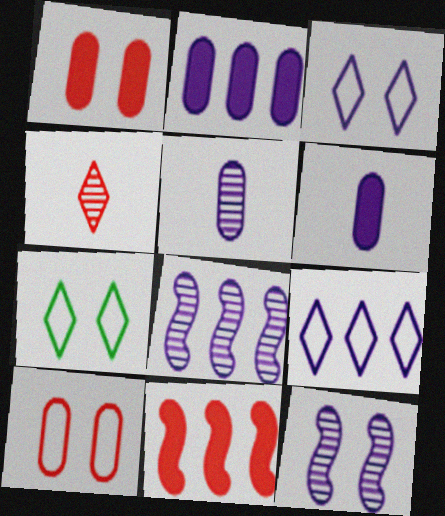[[1, 7, 12], 
[2, 8, 9], 
[3, 6, 8], 
[4, 10, 11], 
[5, 7, 11], 
[6, 9, 12]]